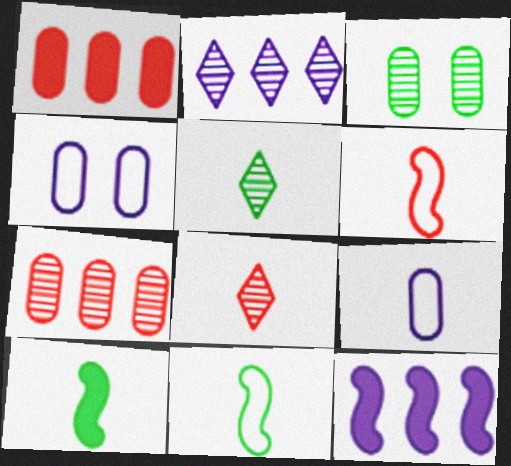[[1, 3, 9], 
[8, 9, 10]]